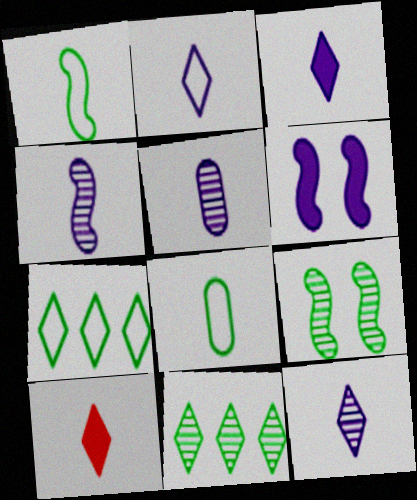[[1, 5, 10], 
[2, 3, 12], 
[4, 5, 12], 
[4, 8, 10]]